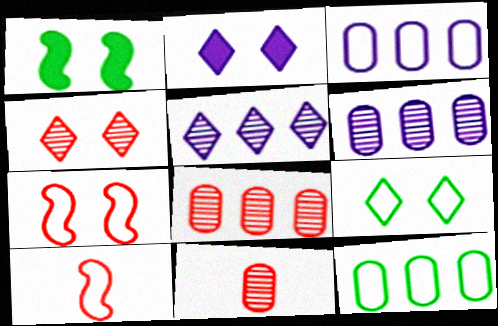[[2, 4, 9], 
[3, 9, 10]]